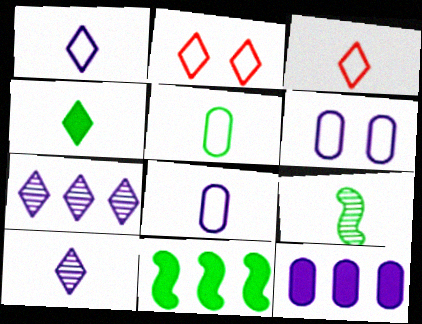[[2, 4, 7], 
[2, 9, 12], 
[3, 4, 10], 
[4, 5, 9]]